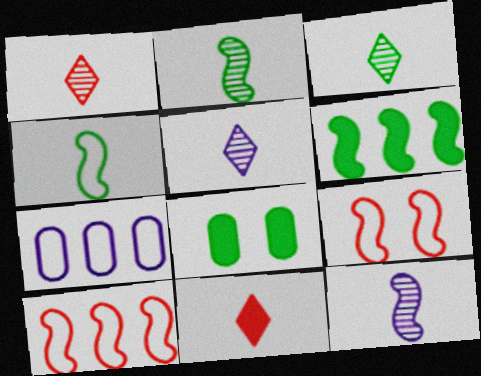[[1, 3, 5], 
[5, 8, 10], 
[6, 9, 12]]